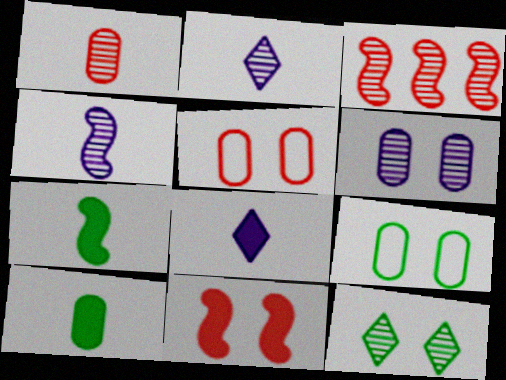[[3, 8, 9]]